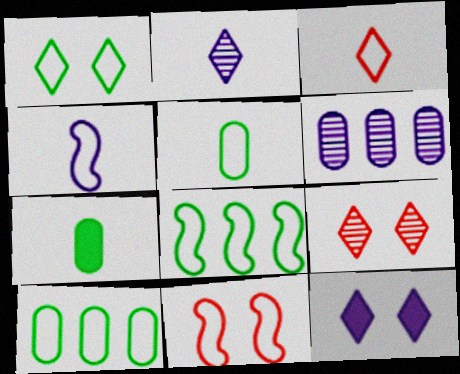[[1, 5, 8], 
[1, 9, 12], 
[3, 4, 5], 
[4, 6, 12], 
[4, 8, 11]]